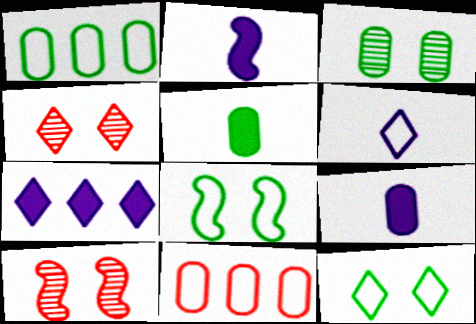[[1, 2, 4], 
[1, 3, 5], 
[3, 9, 11], 
[6, 8, 11]]